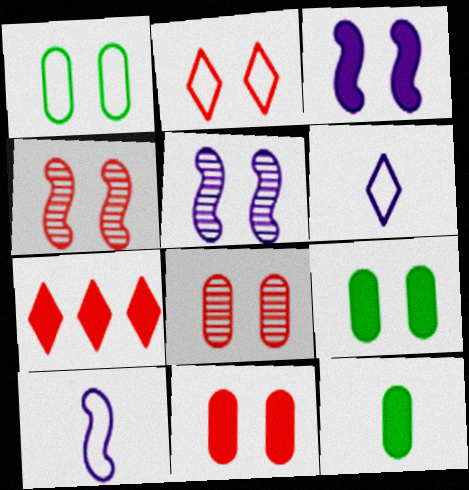[[2, 4, 11], 
[2, 5, 9], 
[3, 7, 12]]